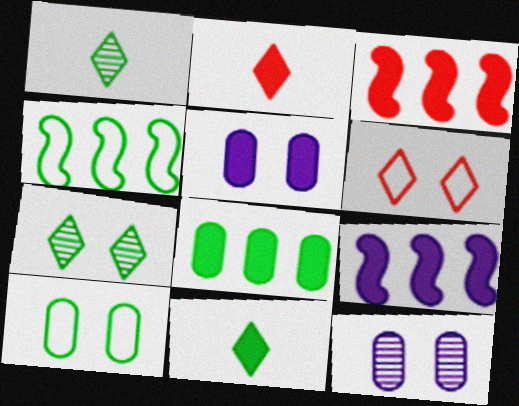[[2, 4, 12], 
[3, 5, 11]]